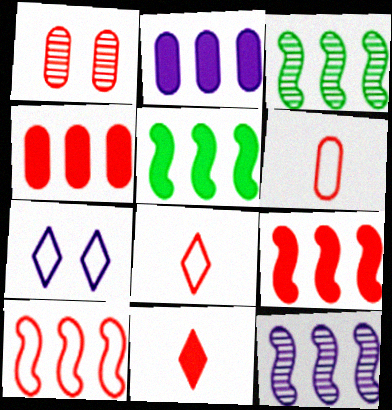[[1, 4, 6], 
[1, 8, 9], 
[1, 10, 11], 
[5, 10, 12]]